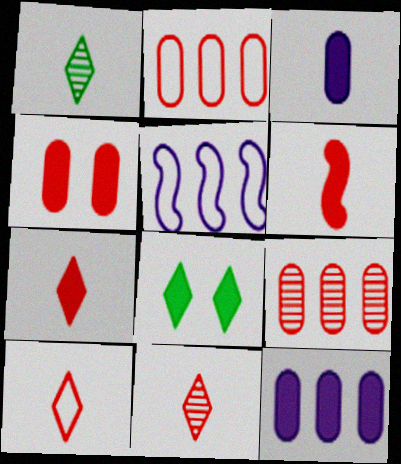[[1, 4, 5], 
[6, 8, 12], 
[7, 10, 11]]